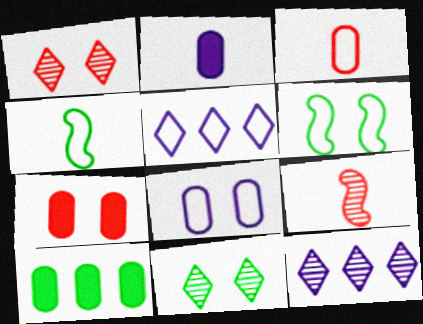[[2, 7, 10], 
[3, 5, 6], 
[4, 7, 12], 
[4, 10, 11]]